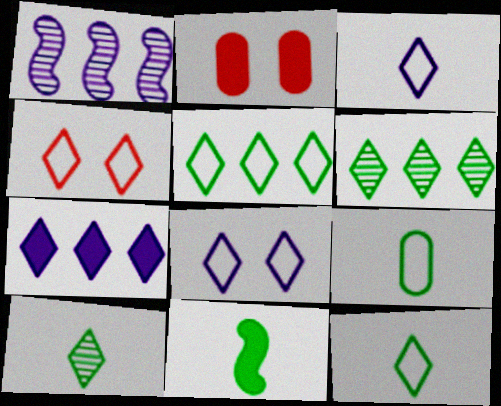[[1, 2, 12], 
[2, 7, 11], 
[3, 4, 5], 
[4, 7, 10], 
[9, 10, 11]]